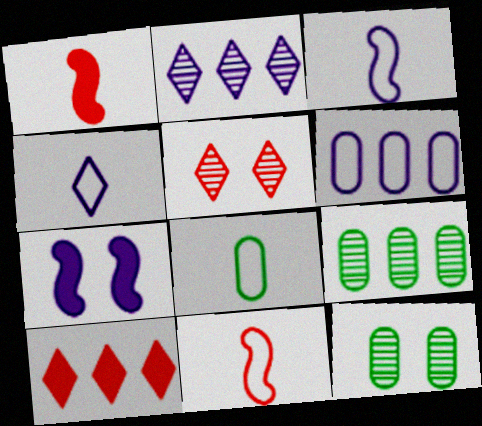[[3, 10, 12], 
[4, 8, 11]]